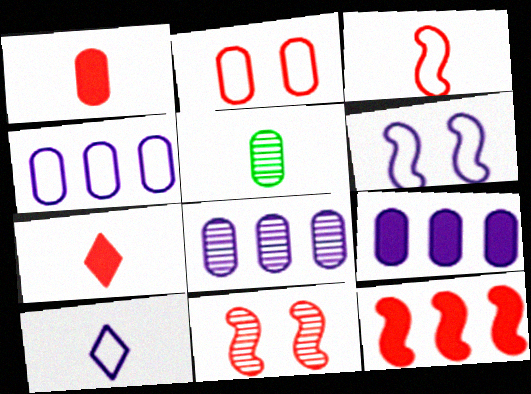[[2, 5, 9], 
[3, 11, 12], 
[4, 6, 10], 
[4, 8, 9]]